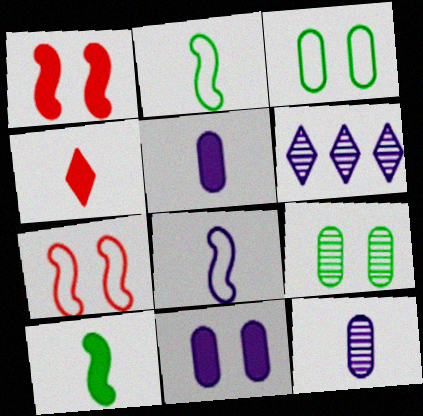[[2, 4, 12], 
[4, 5, 10], 
[6, 8, 11]]